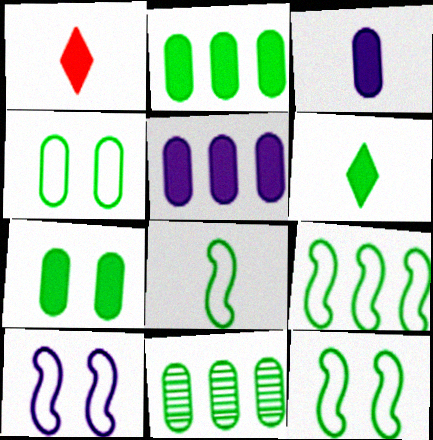[[1, 10, 11], 
[6, 11, 12], 
[8, 9, 12]]